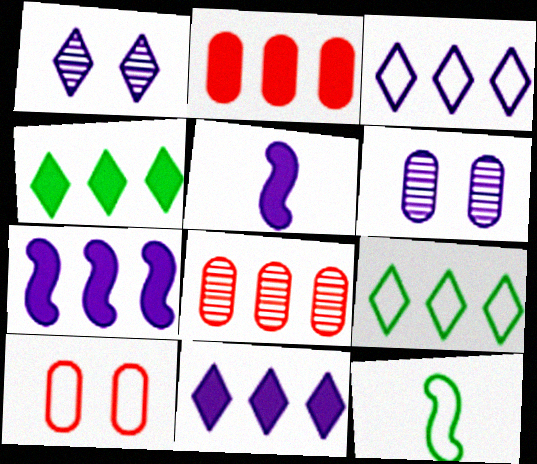[[1, 2, 12], 
[2, 4, 7], 
[3, 5, 6], 
[3, 10, 12], 
[7, 8, 9]]